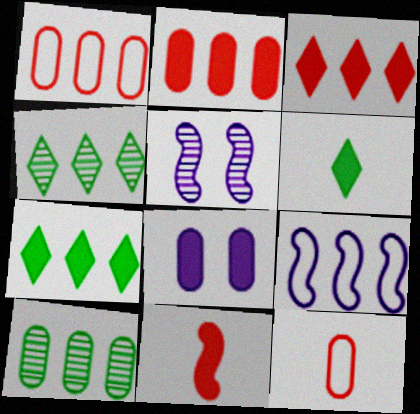[[1, 5, 6], 
[2, 4, 9], 
[3, 9, 10], 
[5, 7, 12], 
[7, 8, 11], 
[8, 10, 12]]